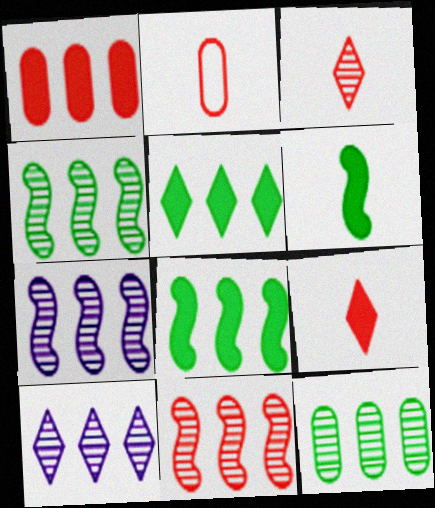[[4, 7, 11], 
[10, 11, 12]]